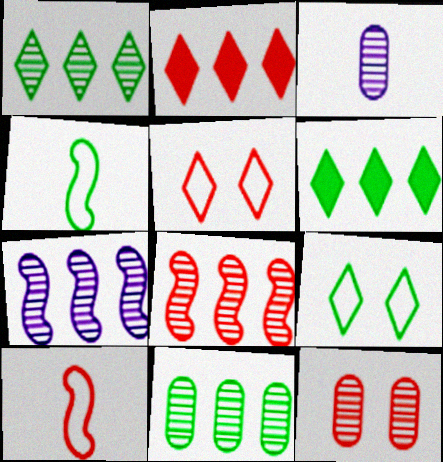[[2, 10, 12], 
[3, 11, 12]]